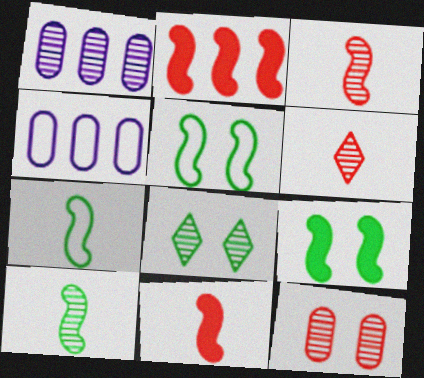[[1, 3, 8], 
[4, 6, 9], 
[4, 8, 11]]